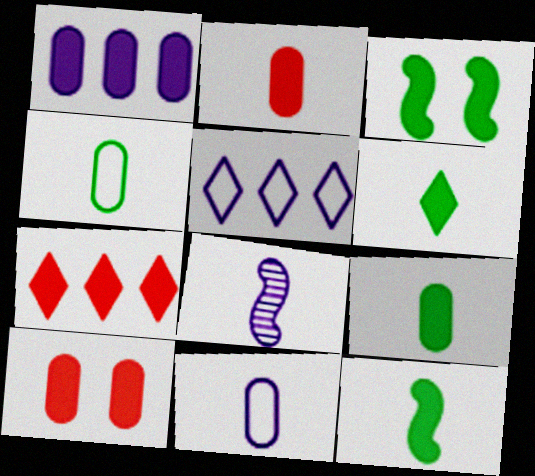[[1, 9, 10], 
[6, 9, 12]]